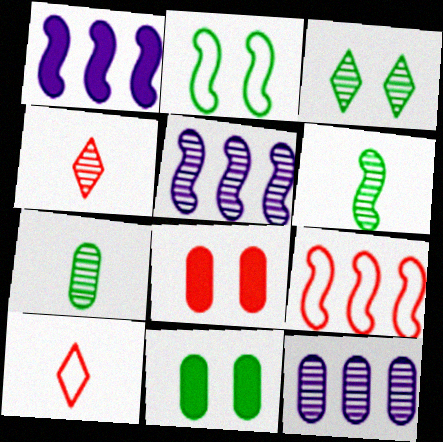[[2, 3, 11], 
[4, 8, 9], 
[5, 10, 11]]